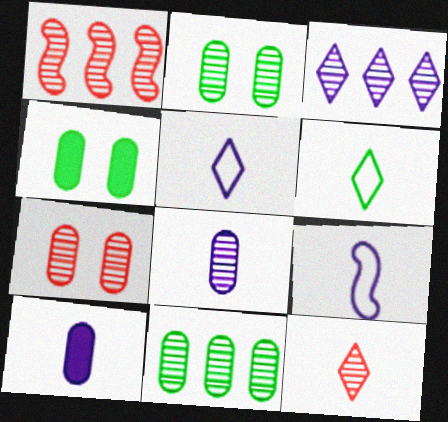[[1, 3, 11], 
[1, 4, 5], 
[1, 7, 12], 
[7, 8, 11]]